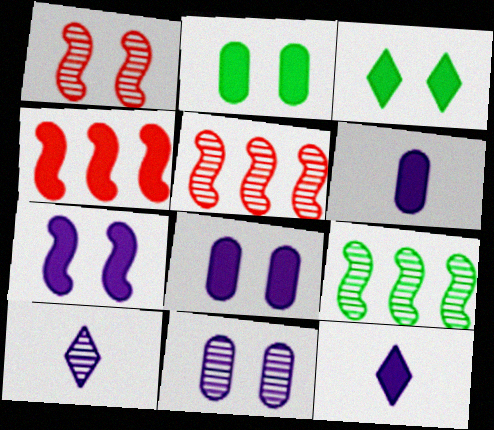[[2, 4, 12], 
[3, 4, 6]]